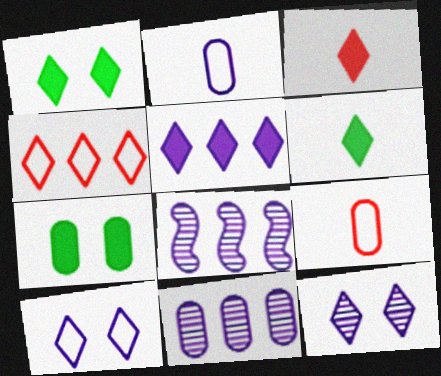[[1, 3, 5], 
[1, 8, 9], 
[4, 6, 12], 
[7, 9, 11]]